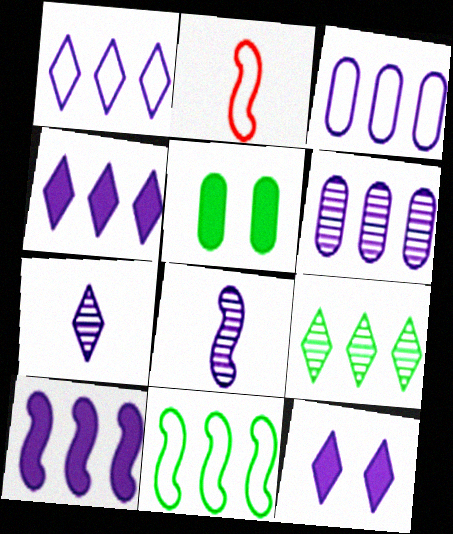[[1, 6, 10], 
[1, 7, 12], 
[3, 8, 12]]